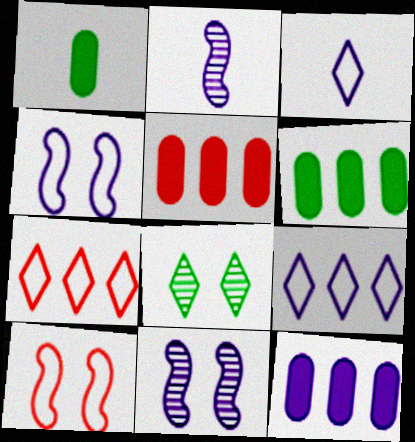[[1, 7, 11], 
[3, 11, 12], 
[5, 6, 12]]